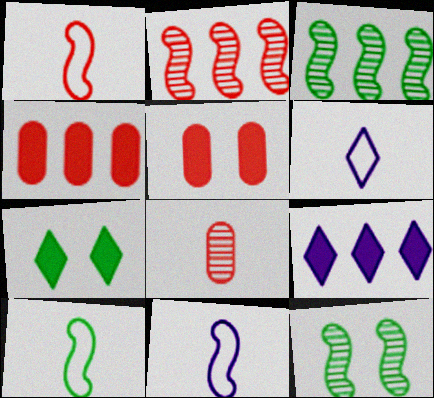[[1, 10, 11], 
[3, 5, 6], 
[4, 6, 12]]